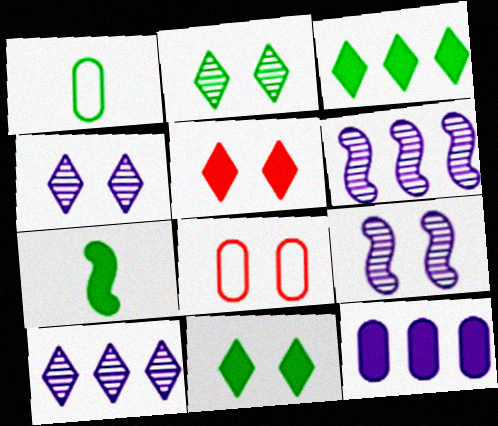[[1, 5, 6], 
[5, 7, 12], 
[7, 8, 10], 
[8, 9, 11]]